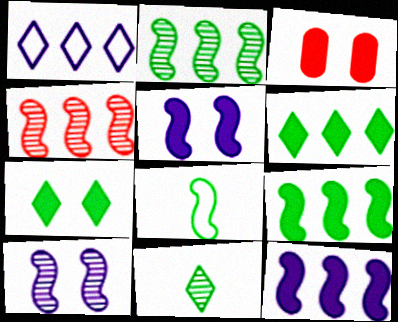[[3, 5, 7], 
[4, 5, 8]]